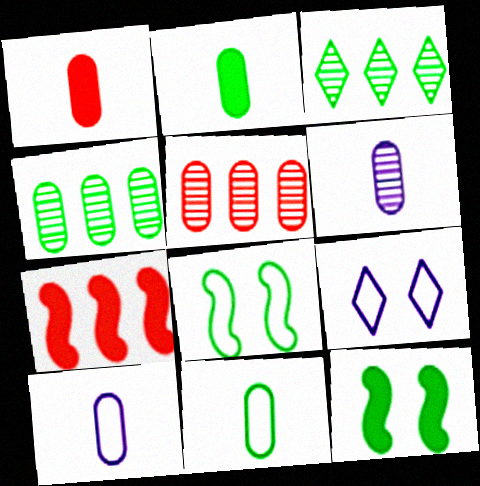[[1, 6, 11], 
[2, 3, 8], 
[3, 11, 12]]